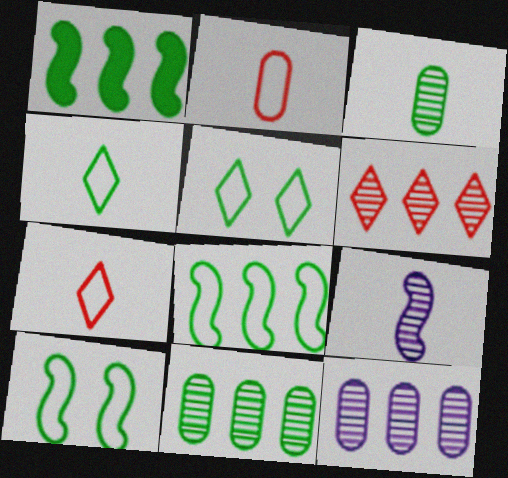[[1, 3, 5]]